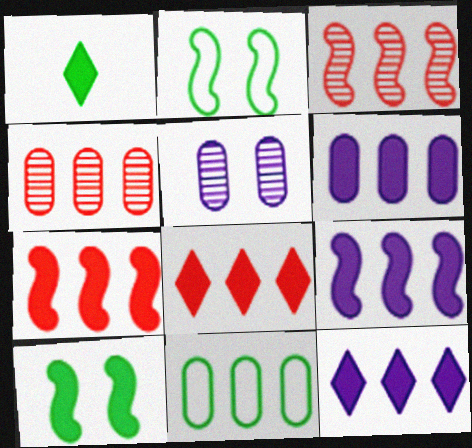[[3, 11, 12], 
[4, 6, 11], 
[6, 9, 12]]